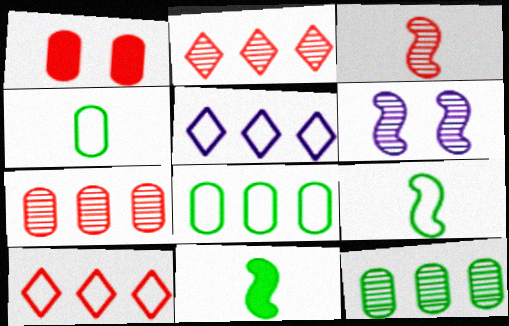[[1, 3, 10]]